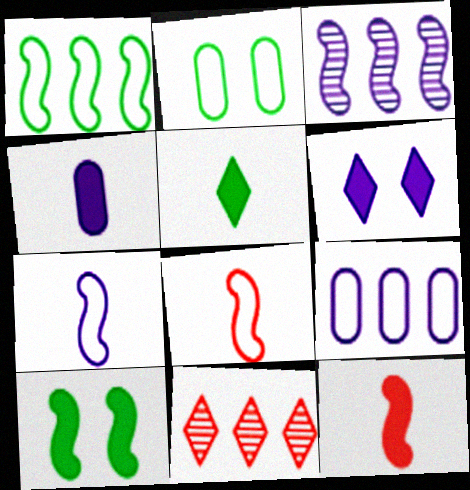[[3, 8, 10], 
[4, 5, 12]]